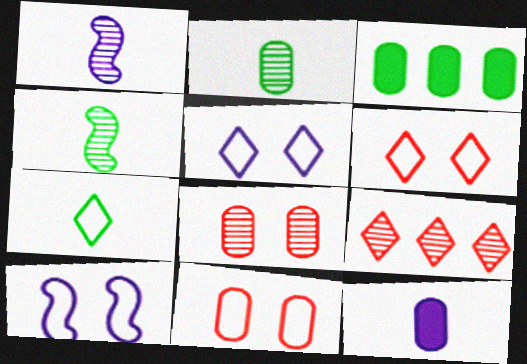[[1, 3, 6]]